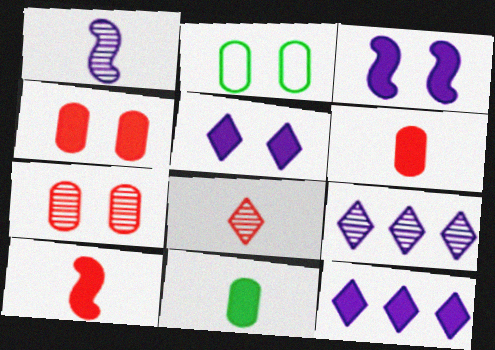[[2, 9, 10]]